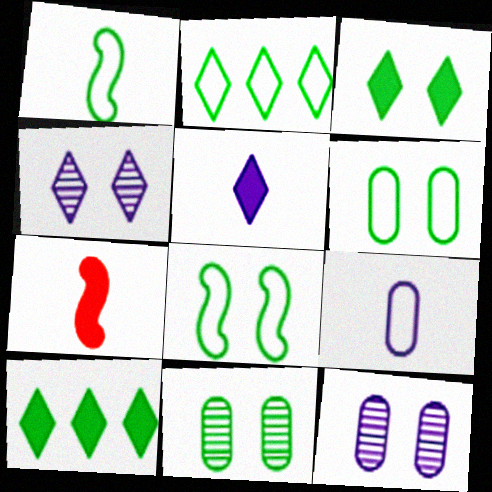[[1, 2, 6], 
[1, 10, 11], 
[2, 7, 12], 
[3, 8, 11]]